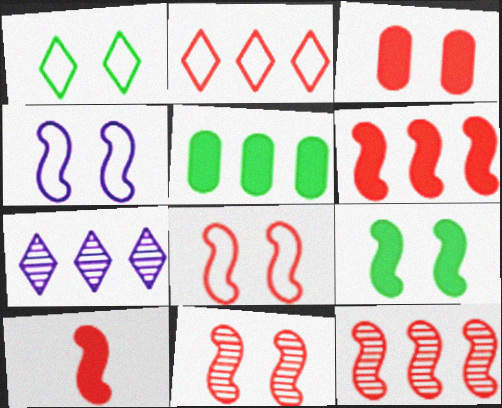[[4, 9, 11], 
[8, 10, 12]]